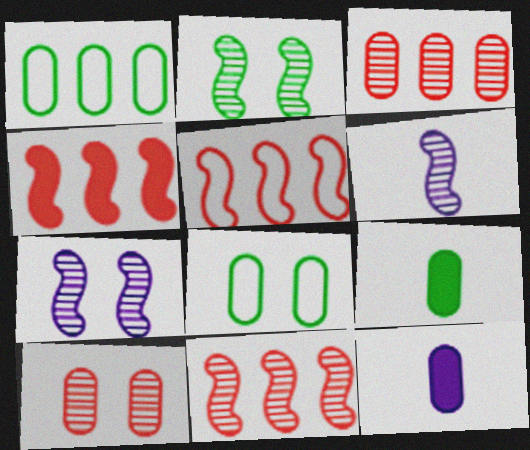[[1, 10, 12], 
[2, 6, 11], 
[3, 8, 12], 
[4, 5, 11]]